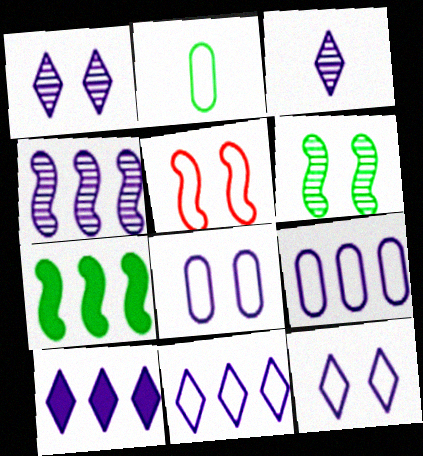[[2, 5, 11], 
[3, 10, 12], 
[4, 9, 10]]